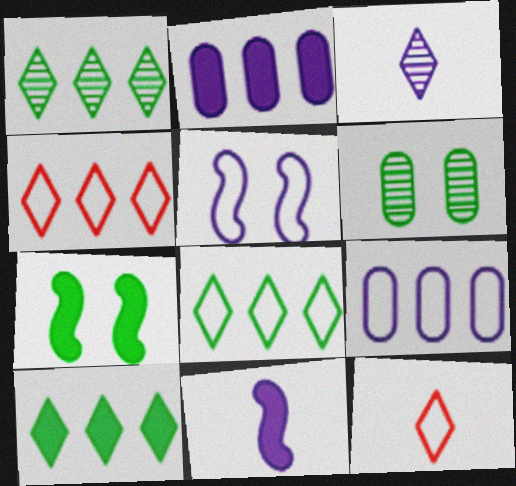[[1, 8, 10], 
[2, 3, 5], 
[4, 6, 11]]